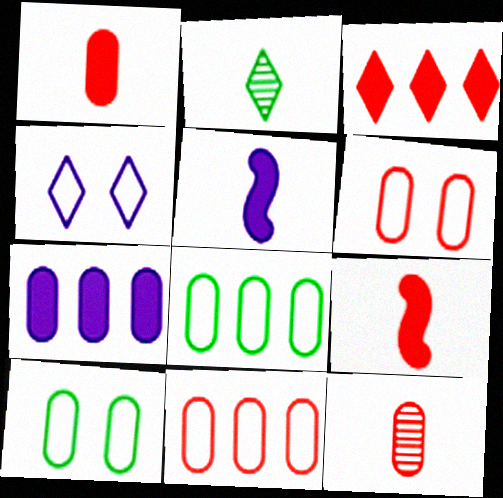[[2, 3, 4], 
[7, 10, 12]]